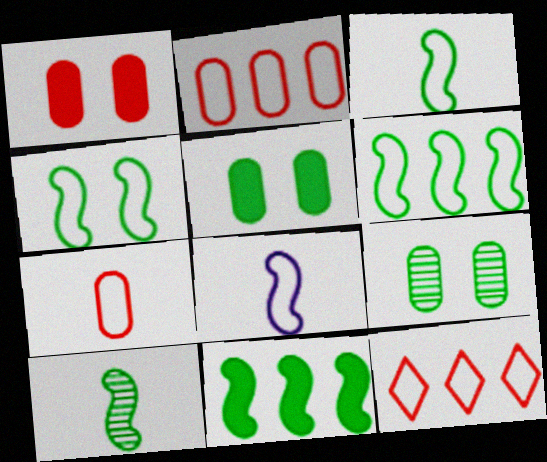[[3, 4, 6], 
[4, 10, 11]]